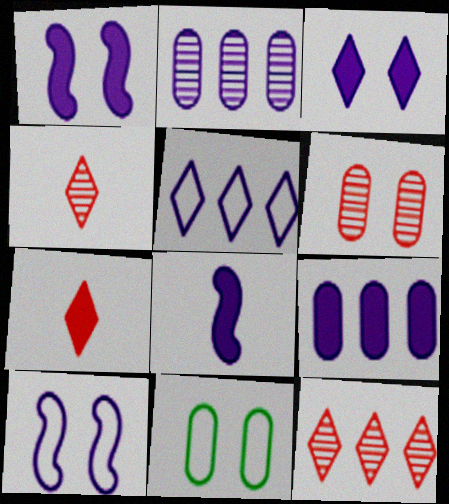[[3, 8, 9], 
[8, 11, 12]]